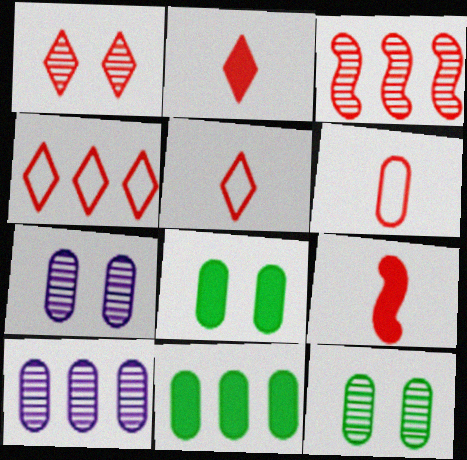[[1, 2, 4], 
[6, 7, 11], 
[6, 8, 10]]